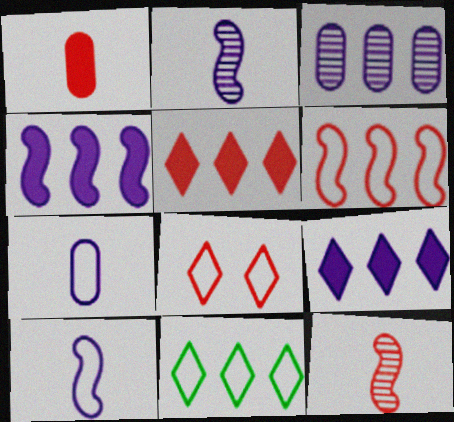[]